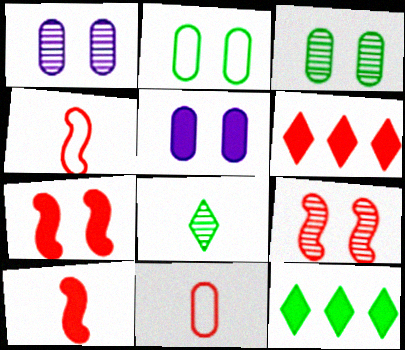[[1, 4, 12], 
[5, 10, 12], 
[6, 9, 11]]